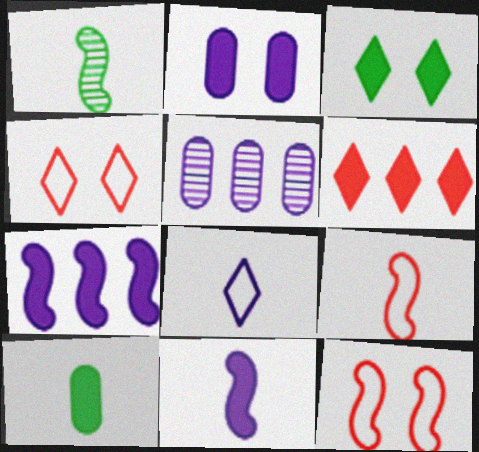[[1, 7, 12], 
[1, 9, 11], 
[3, 5, 9]]